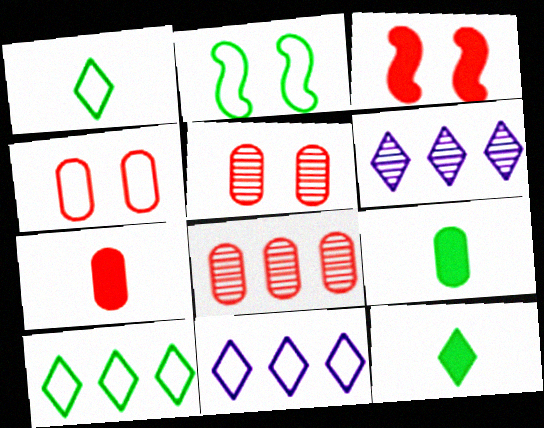[[2, 6, 7], 
[4, 7, 8]]